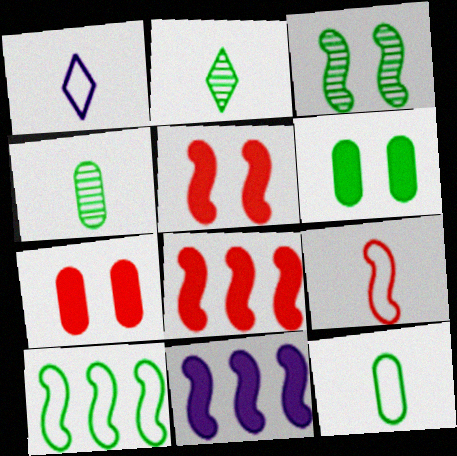[[1, 9, 12], 
[2, 6, 10], 
[3, 9, 11]]